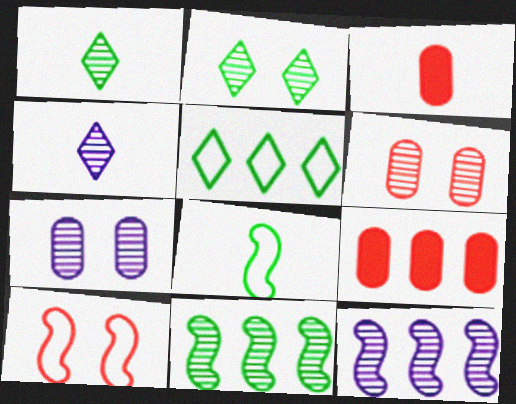[[1, 6, 12], 
[3, 4, 8], 
[4, 6, 11], 
[4, 7, 12], 
[5, 9, 12]]